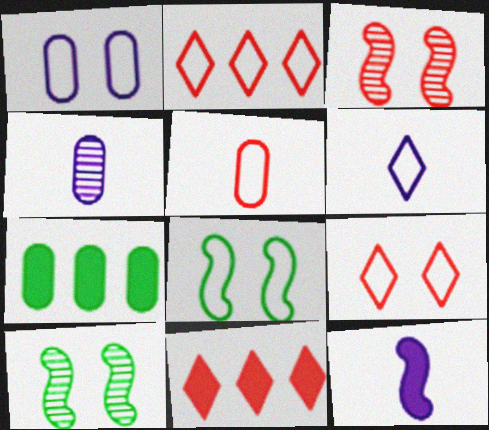[[1, 8, 9], 
[3, 5, 11], 
[3, 6, 7], 
[4, 6, 12], 
[4, 8, 11]]